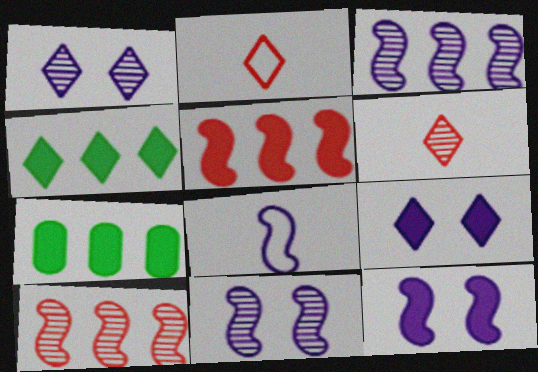[[1, 2, 4], 
[2, 7, 11], 
[3, 8, 12]]